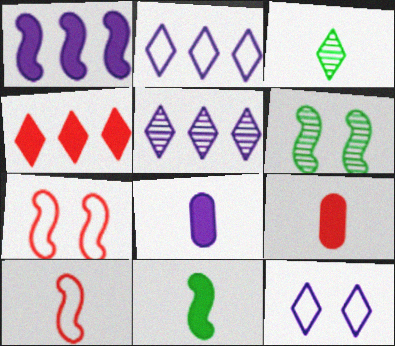[[1, 6, 10], 
[2, 6, 9], 
[3, 4, 12], 
[3, 8, 10]]